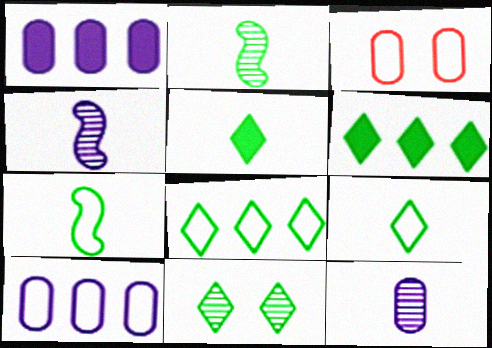[[3, 4, 6], 
[5, 8, 11], 
[6, 9, 11]]